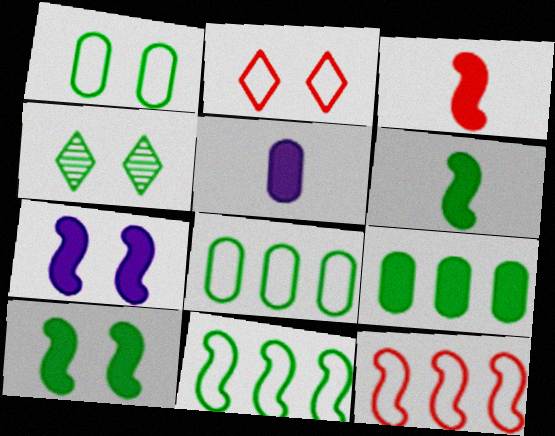[[1, 4, 10], 
[4, 5, 12], 
[4, 6, 8]]